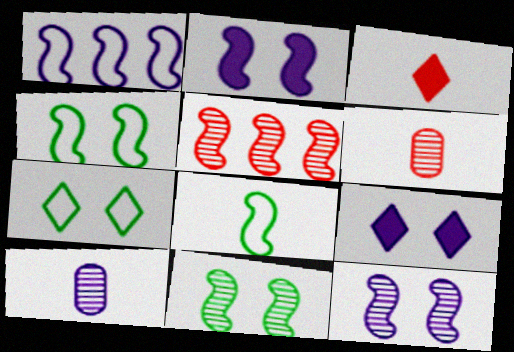[[1, 9, 10], 
[2, 5, 8], 
[3, 8, 10]]